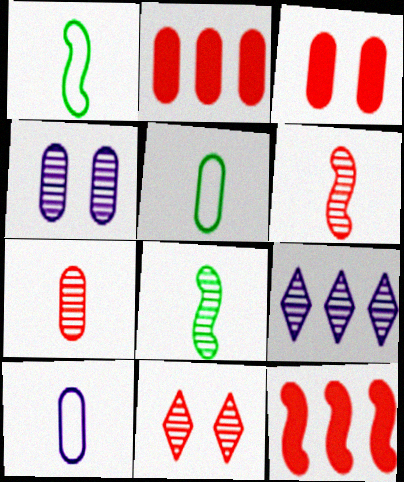[[1, 3, 9], 
[2, 4, 5]]